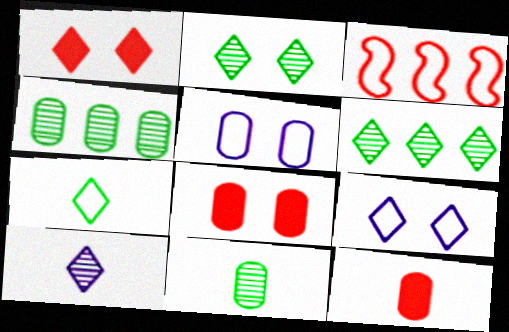[[1, 2, 9], 
[3, 5, 7], 
[4, 5, 12]]